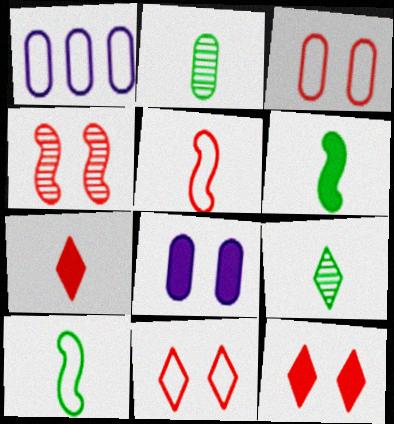[[1, 10, 11], 
[3, 4, 12]]